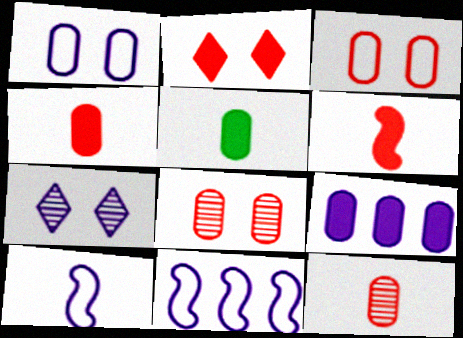[[7, 9, 10]]